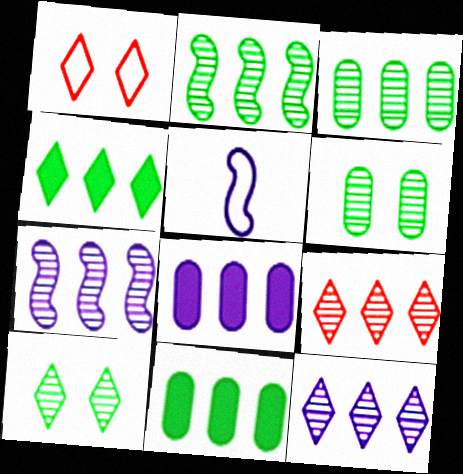[[3, 7, 9]]